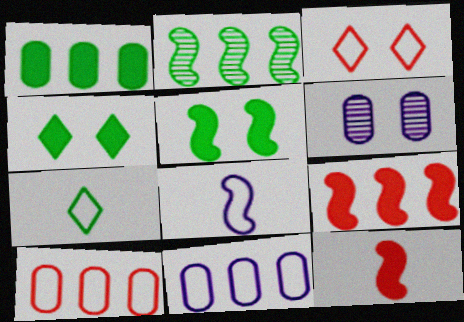[[3, 5, 6], 
[6, 7, 9]]